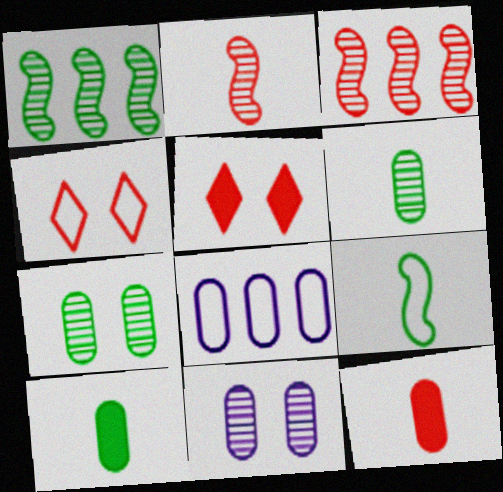[[3, 4, 12], 
[4, 8, 9], 
[7, 8, 12]]